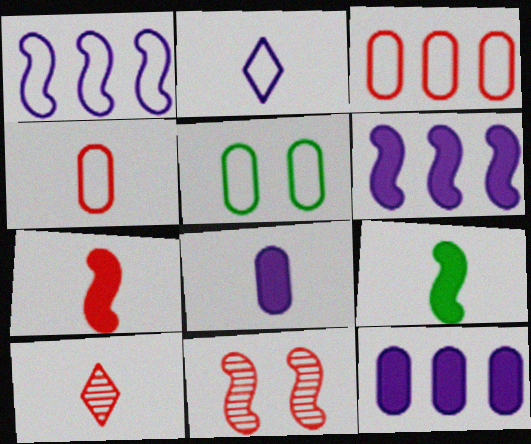[[1, 9, 11], 
[4, 7, 10], 
[5, 6, 10]]